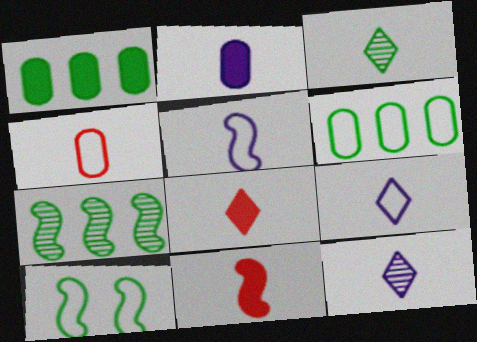[[1, 3, 10], 
[2, 5, 12], 
[3, 8, 9]]